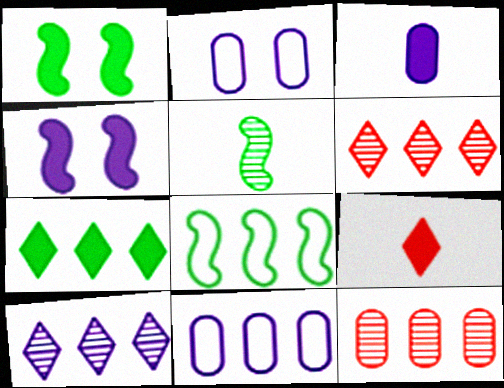[[1, 5, 8]]